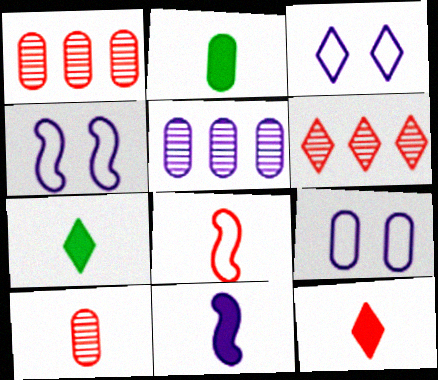[[1, 2, 9], 
[1, 4, 7], 
[2, 4, 6], 
[2, 11, 12], 
[3, 4, 9], 
[3, 5, 11], 
[3, 6, 7], 
[8, 10, 12]]